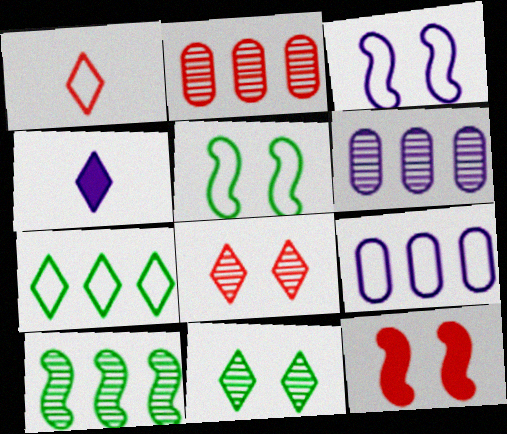[[1, 2, 12], 
[1, 5, 9], 
[2, 4, 5], 
[3, 4, 6], 
[4, 7, 8]]